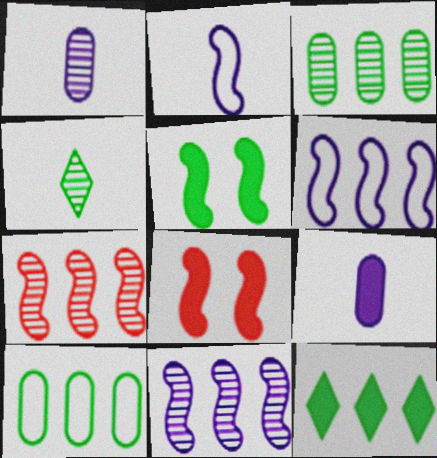[[2, 5, 7], 
[4, 5, 10], 
[8, 9, 12]]